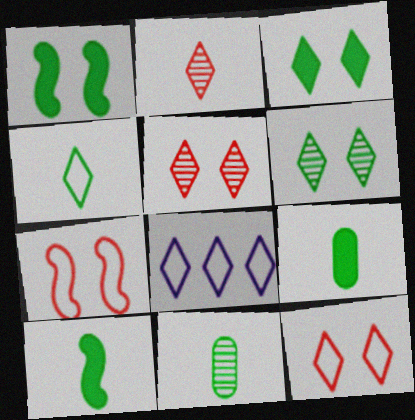[[2, 3, 8], 
[4, 8, 12], 
[4, 10, 11]]